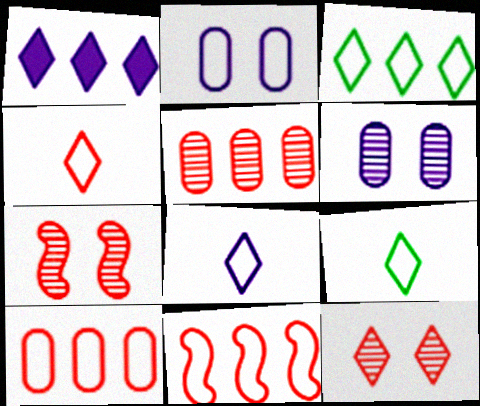[[1, 9, 12], 
[2, 9, 11], 
[4, 8, 9]]